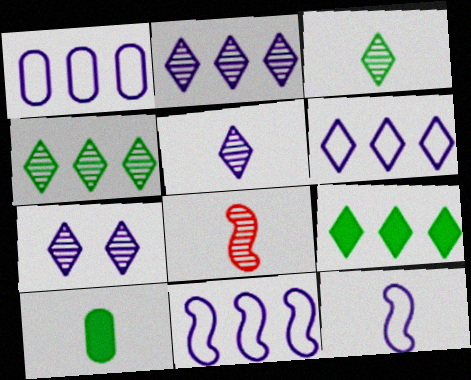[[1, 6, 11], 
[2, 5, 7]]